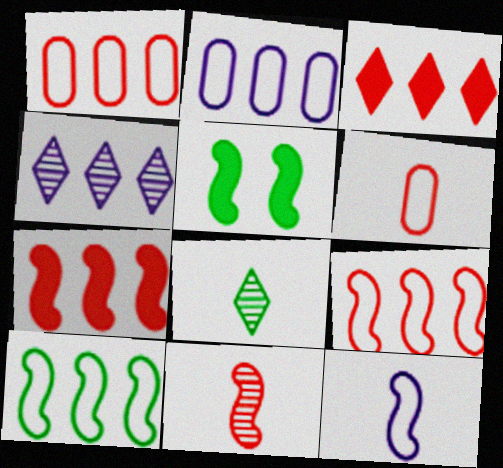[[4, 5, 6]]